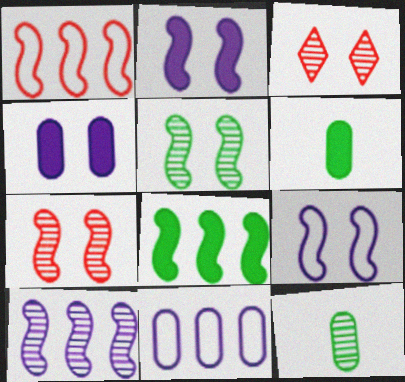[[1, 8, 10], 
[3, 10, 12]]